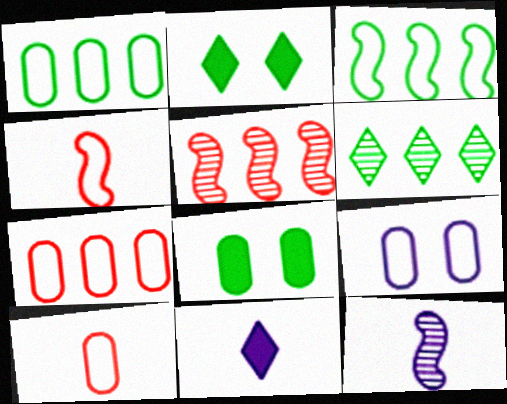[[1, 9, 10], 
[2, 7, 12]]